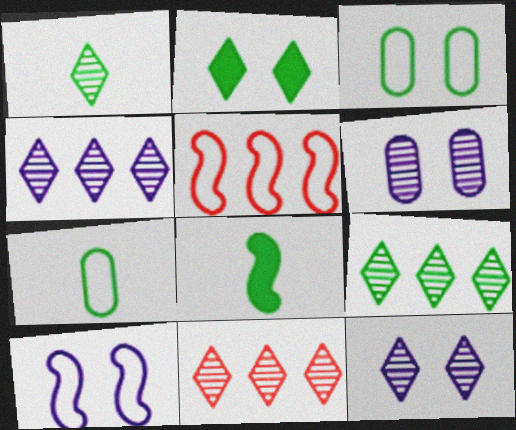[[1, 7, 8], 
[1, 11, 12], 
[3, 8, 9], 
[4, 9, 11]]